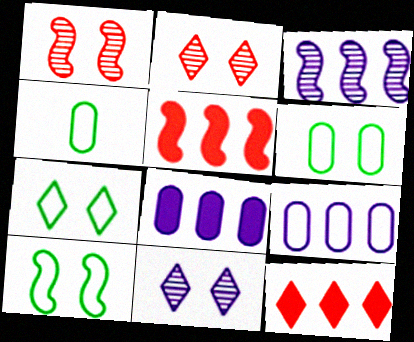[[4, 5, 11], 
[6, 7, 10]]